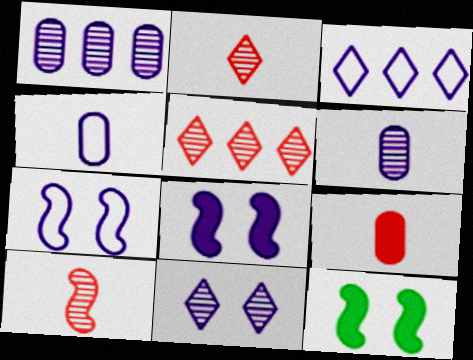[[3, 4, 7], 
[3, 6, 8], 
[4, 5, 12]]